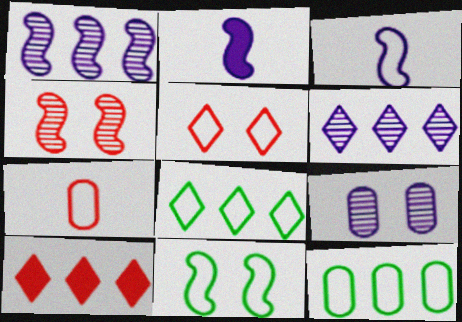[[1, 10, 12], 
[3, 5, 12], 
[4, 7, 10], 
[6, 8, 10]]